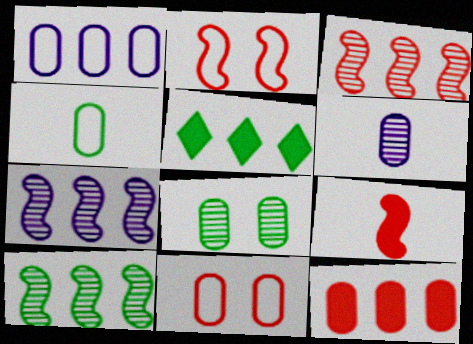[[1, 3, 5], 
[1, 4, 11], 
[2, 3, 9], 
[2, 5, 6], 
[3, 7, 10]]